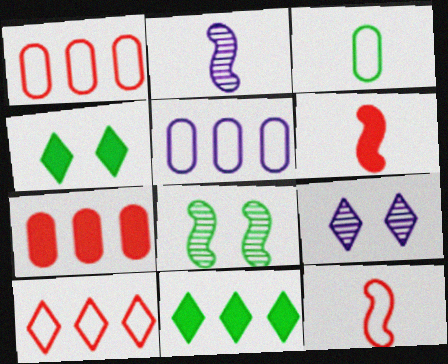[[1, 2, 4], 
[3, 8, 11]]